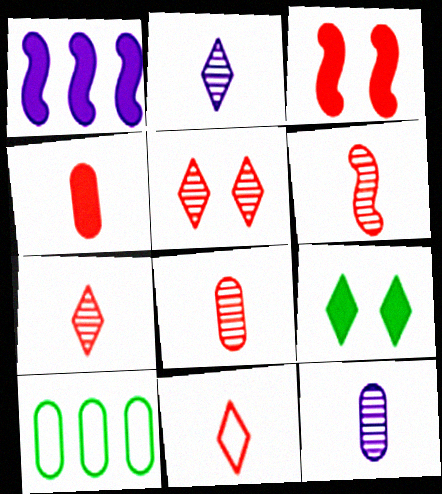[[1, 4, 9], 
[2, 3, 10], 
[4, 6, 11], 
[6, 7, 8]]